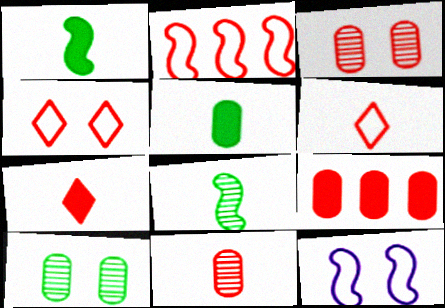[[2, 3, 7]]